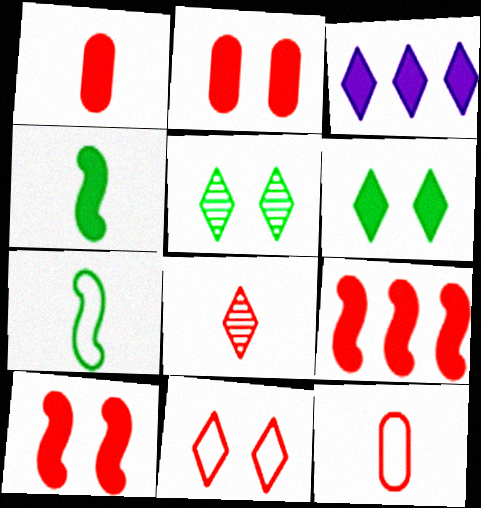[[2, 3, 4]]